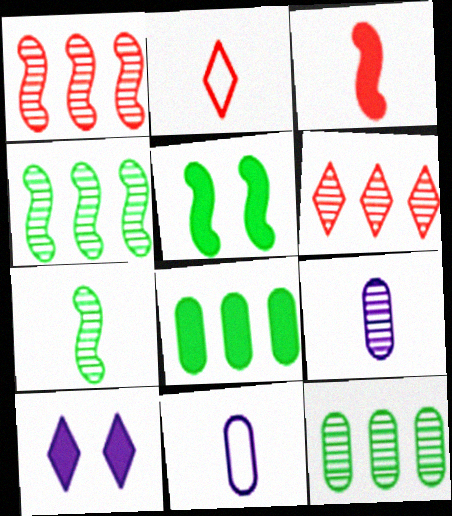[[3, 8, 10], 
[5, 6, 11]]